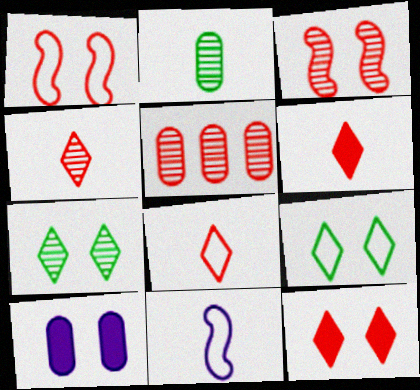[[1, 5, 6], 
[1, 7, 10], 
[2, 6, 11], 
[3, 4, 5], 
[3, 9, 10], 
[4, 6, 8]]